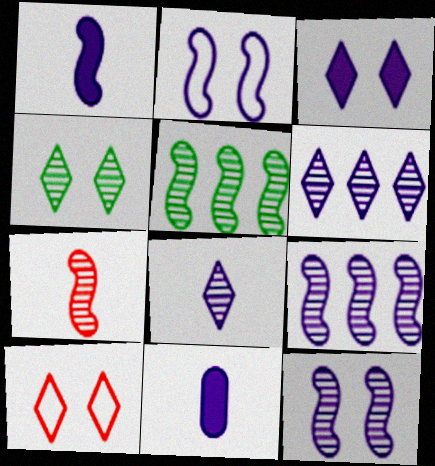[[1, 2, 9], 
[2, 6, 11], 
[3, 4, 10], 
[5, 7, 12], 
[5, 10, 11]]